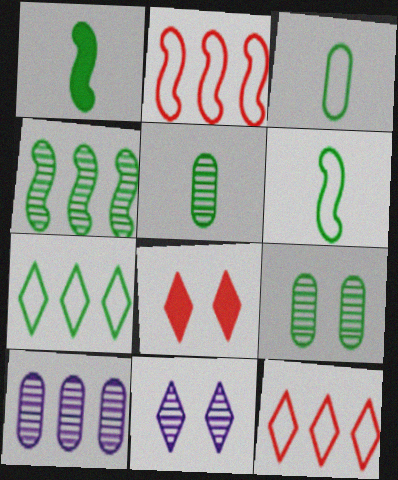[[1, 7, 9], 
[6, 8, 10]]